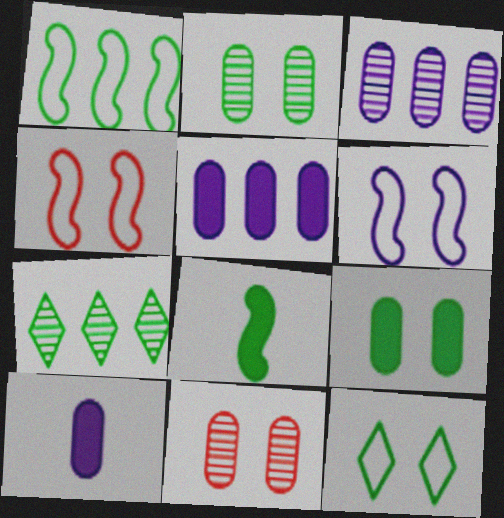[[4, 7, 10]]